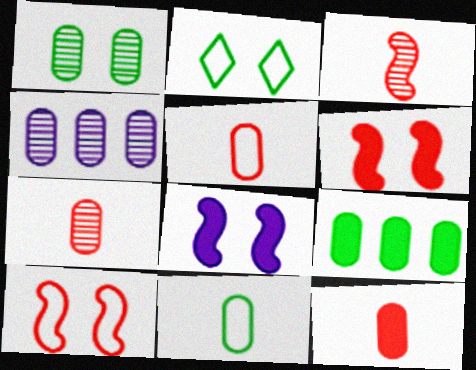[[1, 4, 7], 
[1, 9, 11], 
[5, 7, 12]]